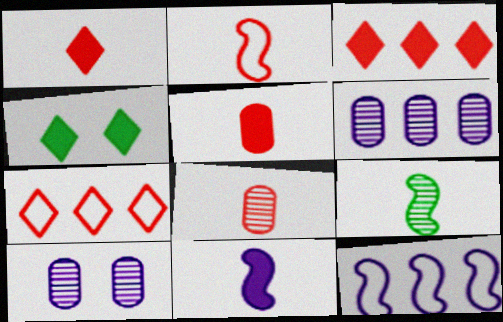[[1, 2, 8], 
[2, 4, 6], 
[2, 9, 11], 
[4, 8, 12]]